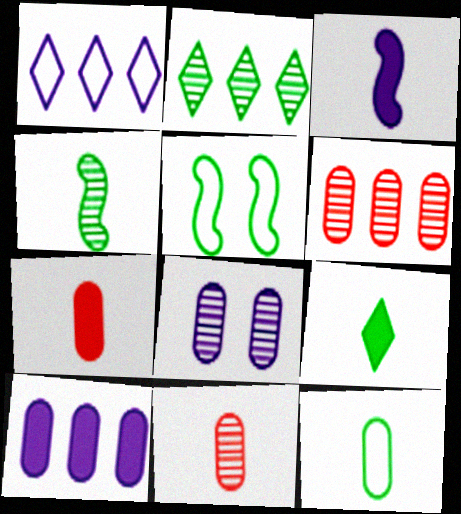[[1, 3, 8], 
[3, 7, 9], 
[4, 9, 12]]